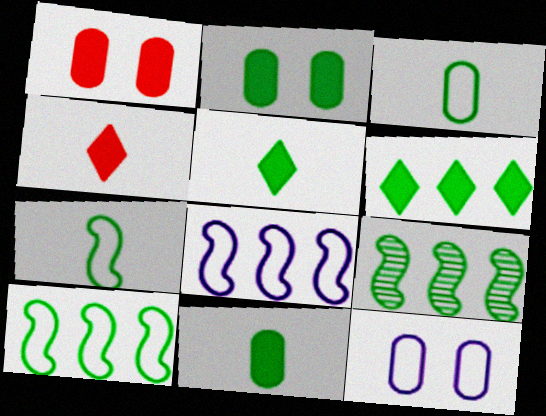[[4, 9, 12]]